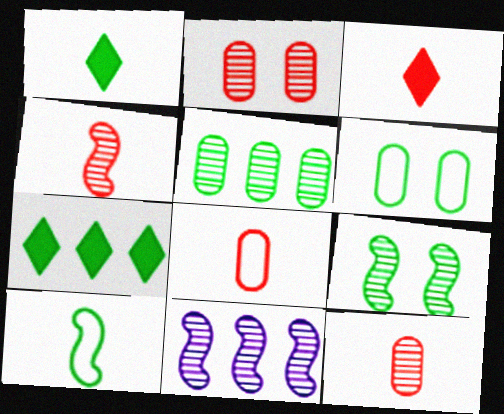[[3, 4, 8], 
[3, 6, 11], 
[4, 9, 11]]